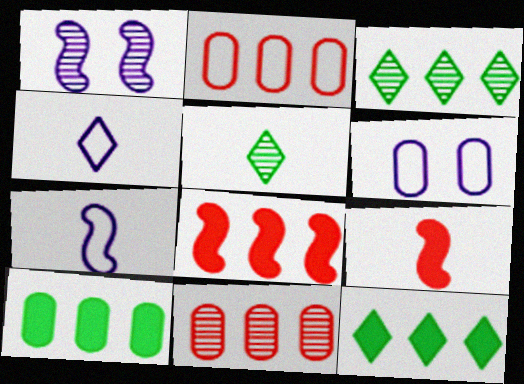[[1, 5, 11], 
[3, 6, 9], 
[5, 6, 8]]